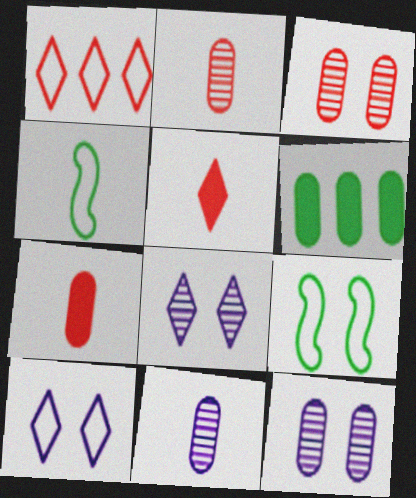[[4, 5, 11]]